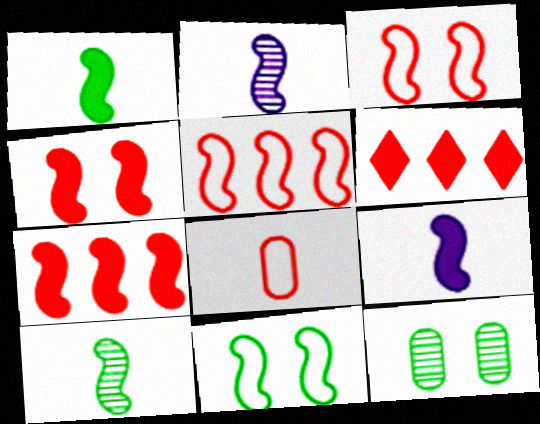[[2, 7, 11]]